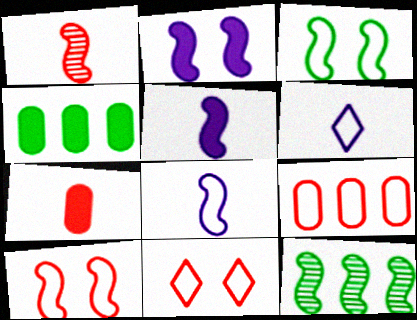[[3, 6, 9], 
[5, 10, 12]]